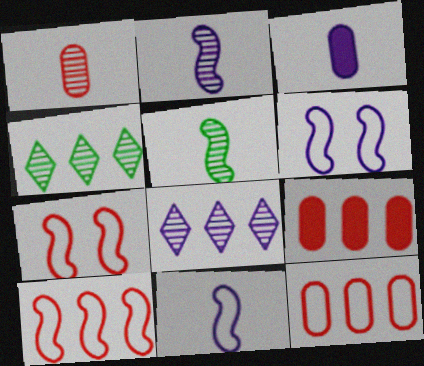[[3, 4, 7], 
[3, 6, 8]]